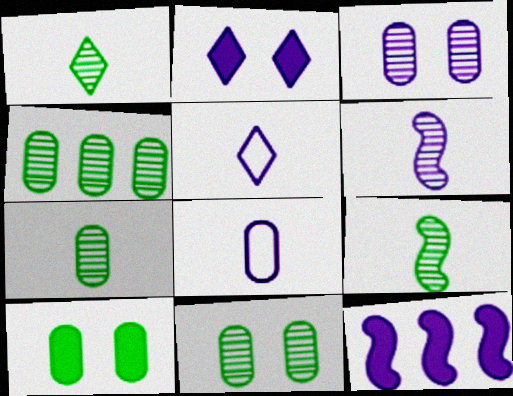[[1, 7, 9], 
[3, 5, 12], 
[4, 7, 11]]